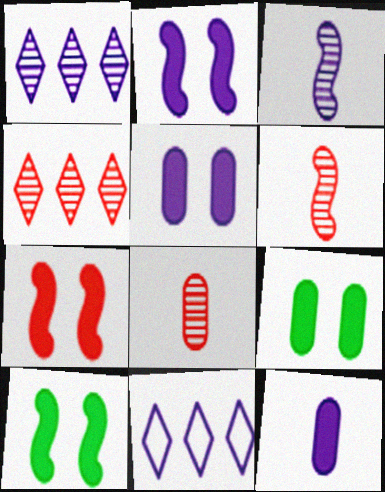[[2, 7, 10], 
[3, 5, 11], 
[6, 9, 11], 
[8, 10, 11]]